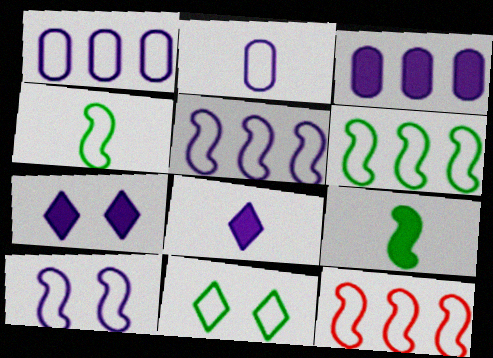[[2, 11, 12], 
[4, 10, 12], 
[5, 6, 12]]